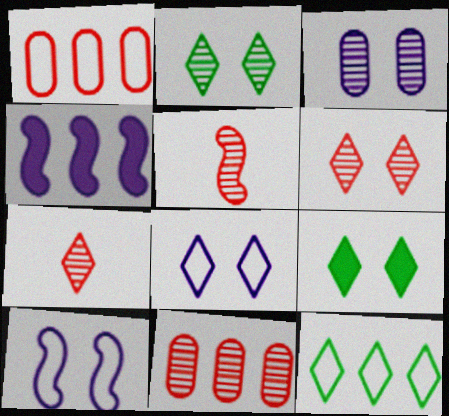[[4, 11, 12], 
[5, 6, 11], 
[6, 8, 9]]